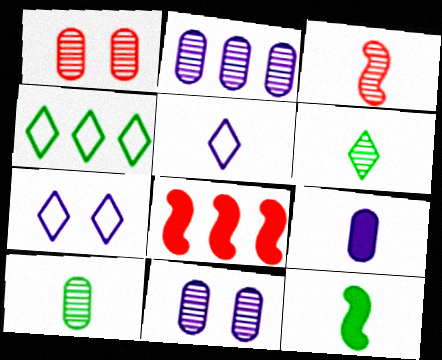[[1, 2, 10], 
[2, 4, 8], 
[7, 8, 10]]